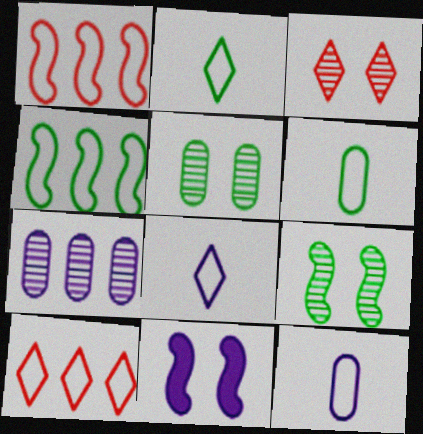[[7, 8, 11]]